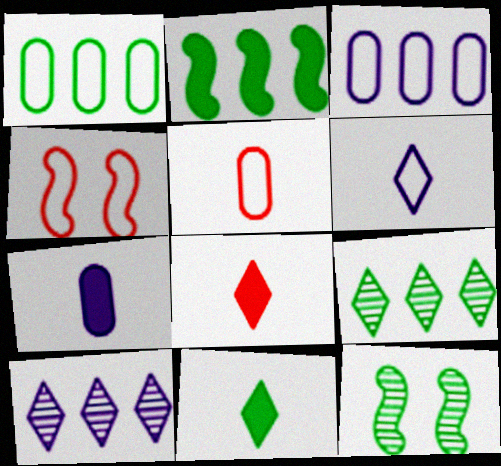[[1, 2, 9], 
[1, 4, 6], 
[1, 11, 12], 
[3, 8, 12], 
[4, 7, 9]]